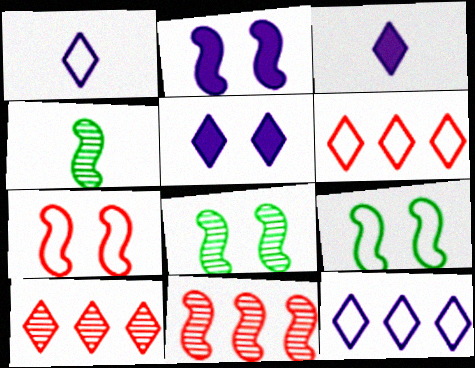[[2, 7, 8]]